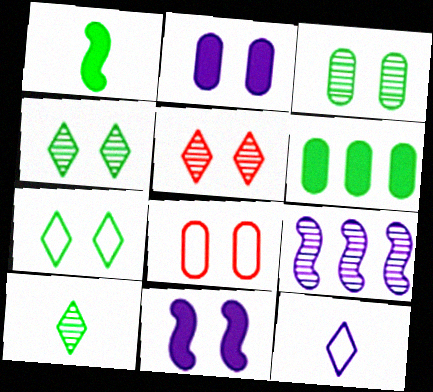[[2, 3, 8], 
[2, 9, 12], 
[4, 8, 11]]